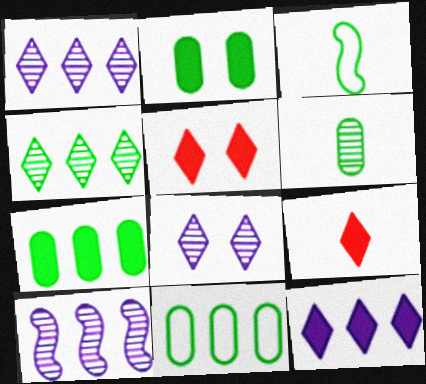[[2, 3, 4], 
[2, 6, 11]]